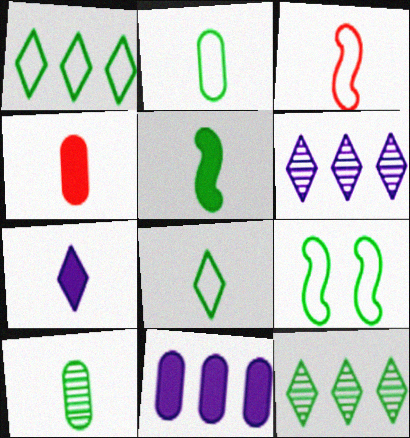[[1, 2, 9], 
[3, 7, 10], 
[4, 5, 7], 
[4, 6, 9], 
[5, 8, 10]]